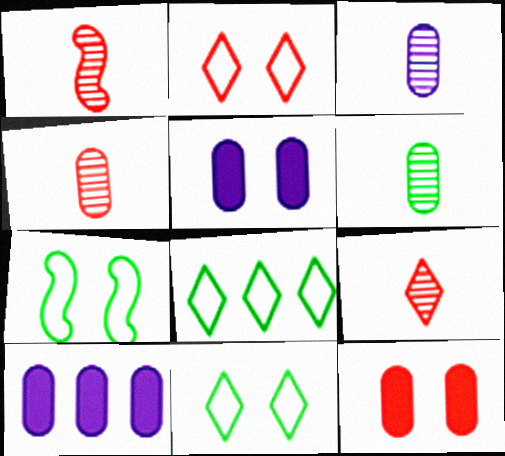[[1, 4, 9], 
[1, 5, 8], 
[1, 10, 11], 
[3, 4, 6], 
[7, 9, 10]]